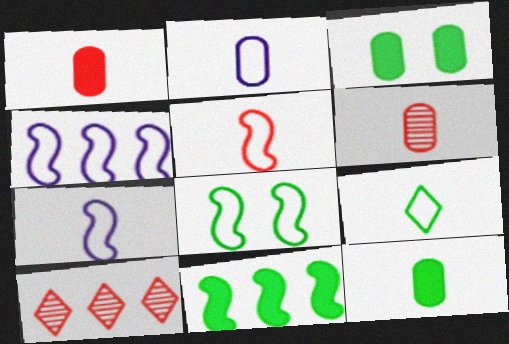[[2, 5, 9], 
[2, 6, 12], 
[3, 7, 10], 
[4, 5, 8]]